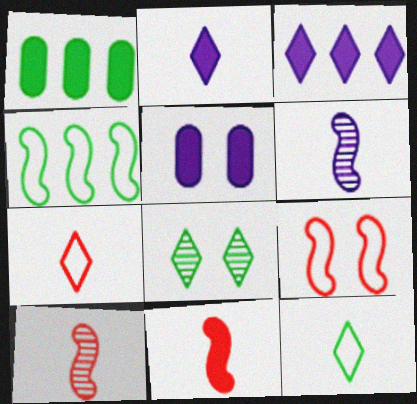[[3, 7, 8], 
[5, 8, 9]]